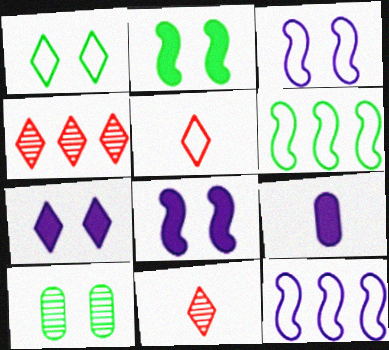[[1, 2, 10]]